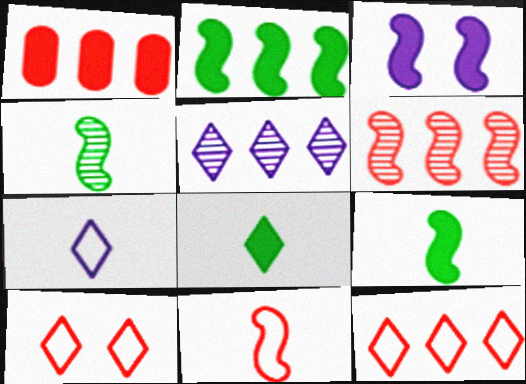[[1, 3, 8], 
[1, 6, 12], 
[5, 8, 10]]